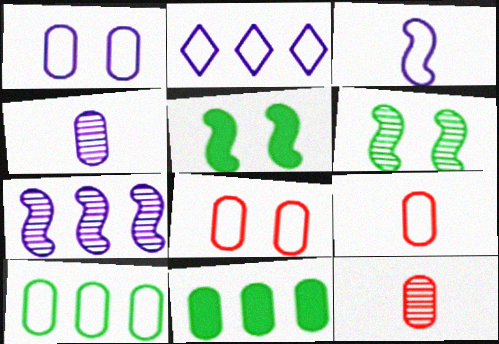[[1, 2, 3], 
[1, 9, 10], 
[1, 11, 12], 
[2, 5, 12], 
[4, 8, 11]]